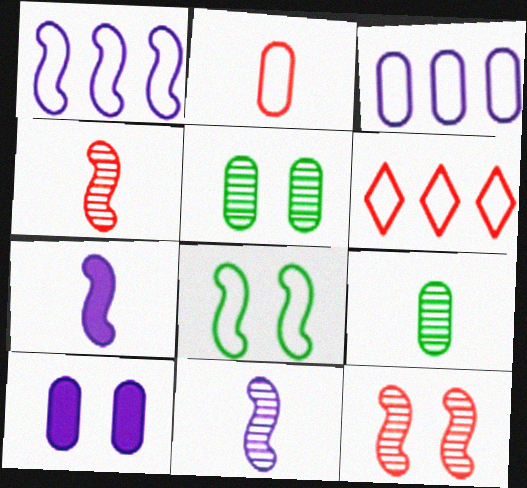[[5, 6, 7]]